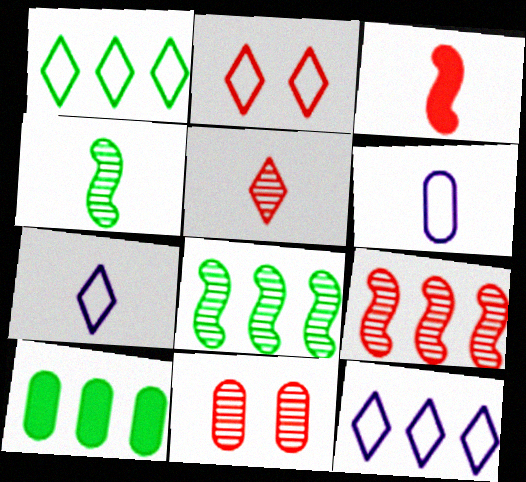[[1, 2, 7], 
[1, 8, 10], 
[5, 9, 11], 
[6, 10, 11], 
[9, 10, 12]]